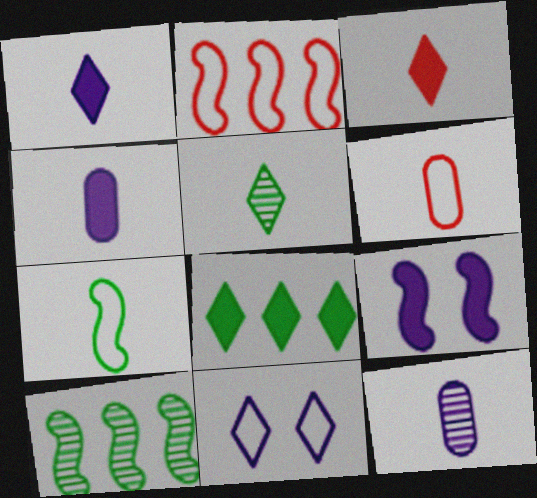[[3, 7, 12]]